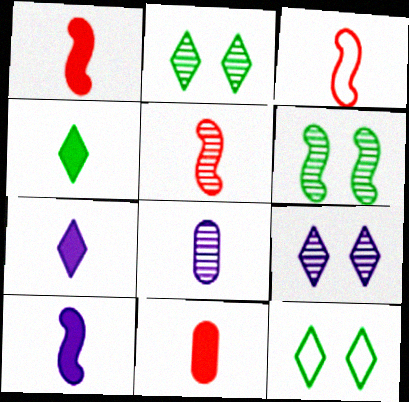[[1, 3, 5], 
[3, 4, 8], 
[4, 10, 11]]